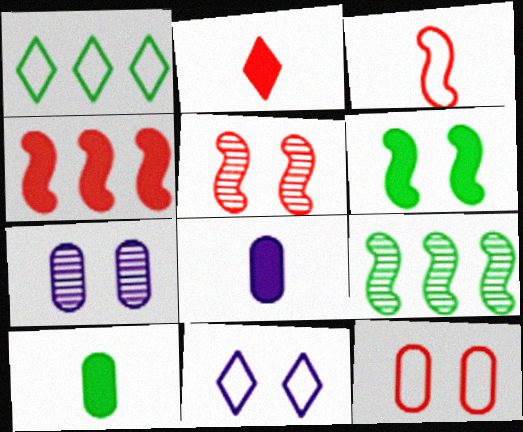[[1, 5, 8], 
[3, 4, 5]]